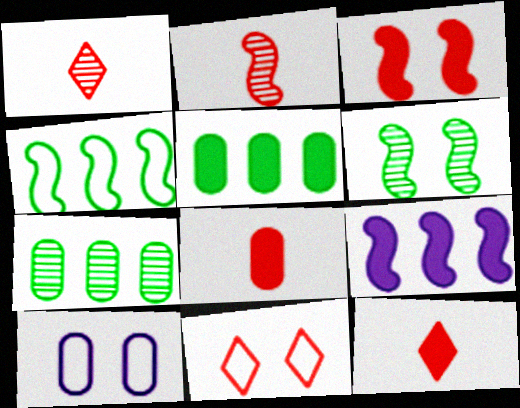[[7, 8, 10]]